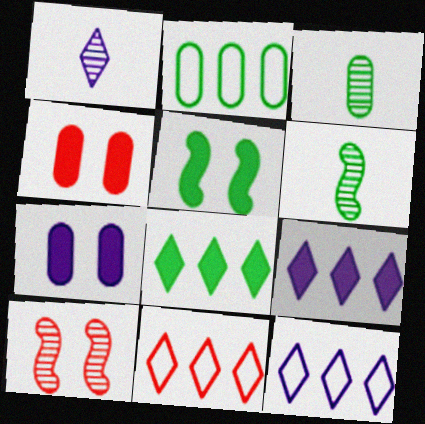[[4, 6, 12], 
[6, 7, 11]]